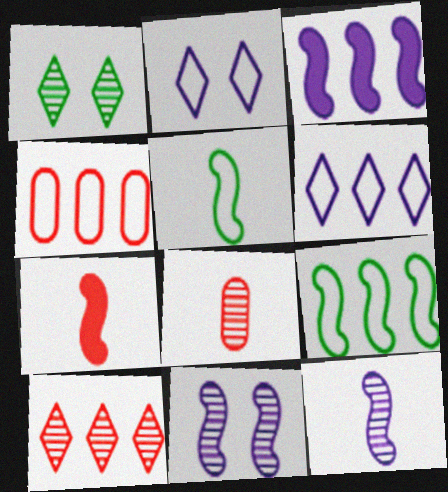[[2, 4, 5], 
[4, 6, 9], 
[5, 7, 12], 
[7, 9, 11]]